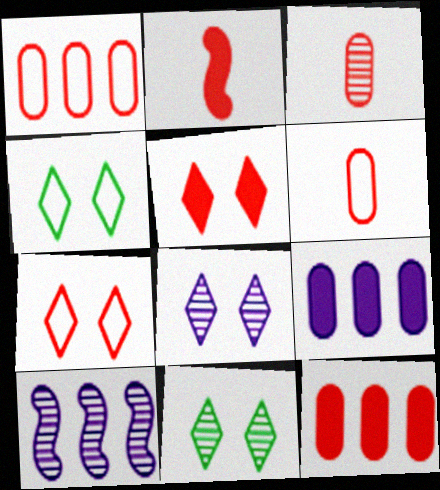[[2, 5, 12], 
[3, 10, 11], 
[4, 5, 8]]